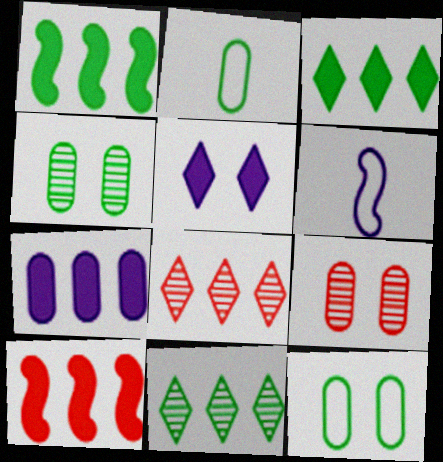[[2, 7, 9], 
[3, 6, 9], 
[3, 7, 10]]